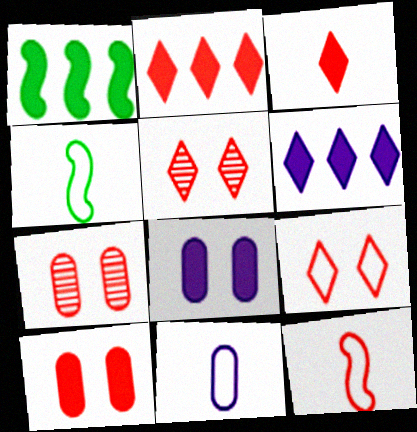[[1, 3, 8], 
[1, 5, 11], 
[2, 7, 12], 
[4, 6, 7]]